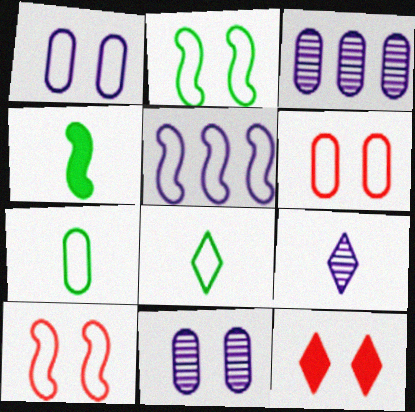[[2, 11, 12], 
[5, 6, 8]]